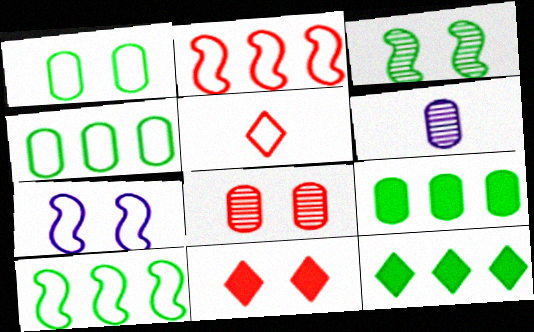[[4, 5, 7], 
[6, 10, 11]]